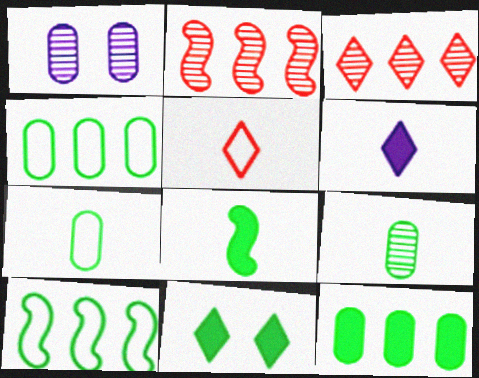[[8, 11, 12], 
[9, 10, 11]]